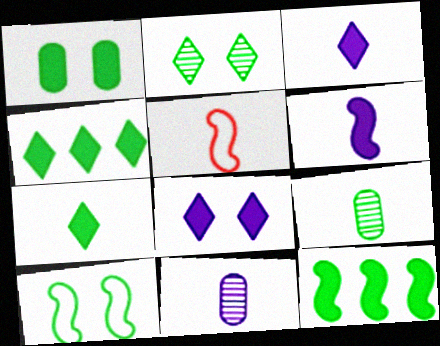[[1, 2, 10], 
[1, 7, 12], 
[3, 5, 9], 
[4, 9, 10], 
[5, 7, 11]]